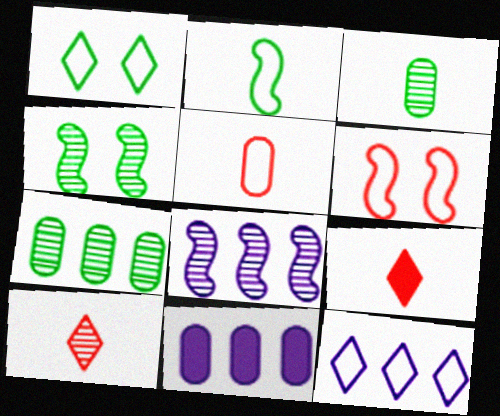[[8, 11, 12]]